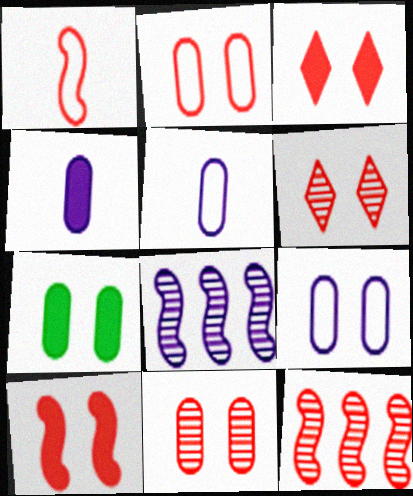[[1, 10, 12], 
[2, 6, 10], 
[7, 9, 11]]